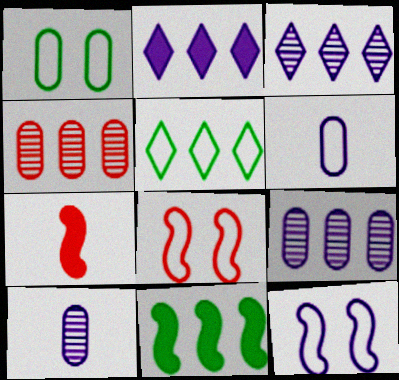[[1, 3, 7], 
[2, 10, 12], 
[5, 6, 8]]